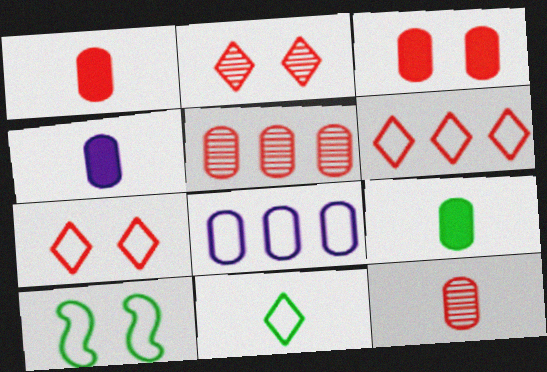[[1, 4, 9]]